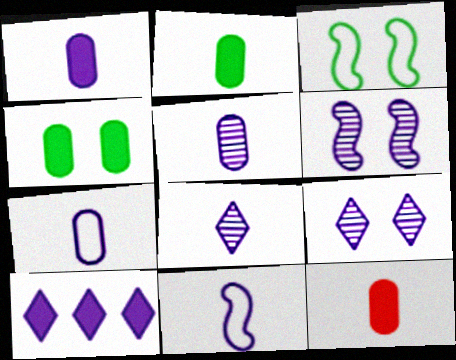[[1, 2, 12], 
[1, 5, 7], 
[1, 8, 11], 
[6, 7, 10]]